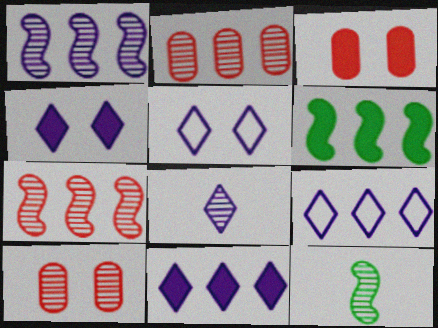[[2, 6, 9], 
[3, 9, 12], 
[4, 8, 9], 
[5, 8, 11]]